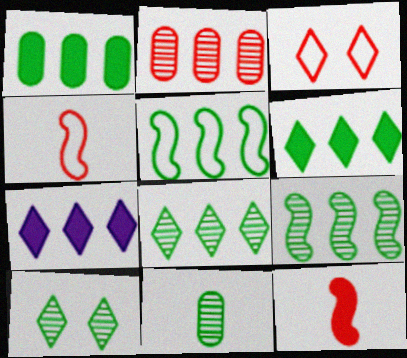[[1, 5, 8], 
[2, 3, 12], 
[2, 5, 7], 
[9, 10, 11]]